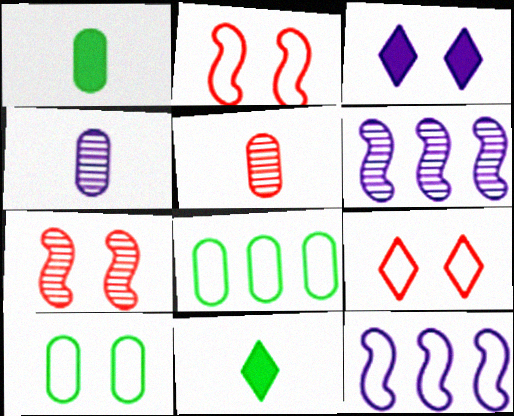[[1, 6, 9], 
[3, 4, 12], 
[3, 7, 10]]